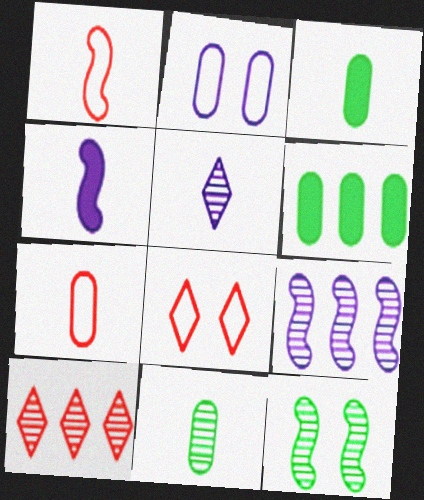[[1, 3, 5], 
[3, 8, 9]]